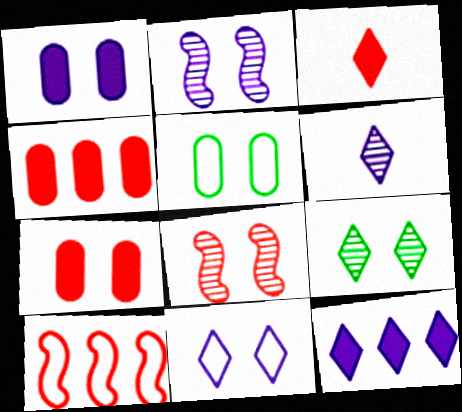[[1, 2, 11], 
[6, 11, 12]]